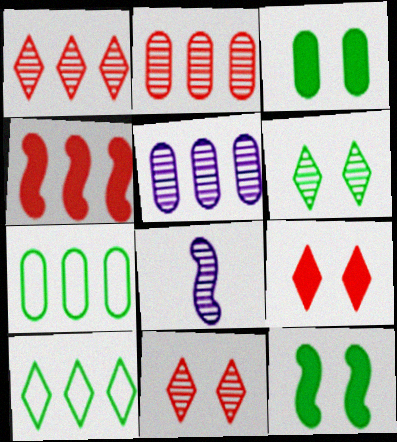[[2, 6, 8], 
[4, 5, 10], 
[7, 8, 9]]